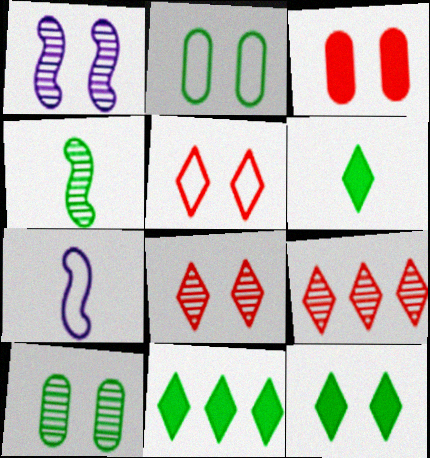[[1, 8, 10], 
[2, 4, 11], 
[6, 11, 12]]